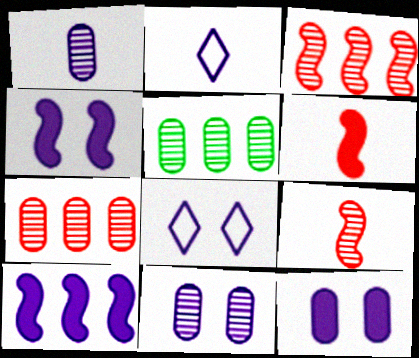[[1, 8, 10], 
[2, 10, 11], 
[4, 8, 11], 
[5, 6, 8]]